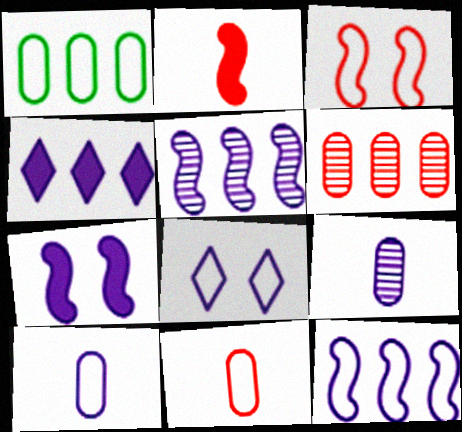[[8, 10, 12]]